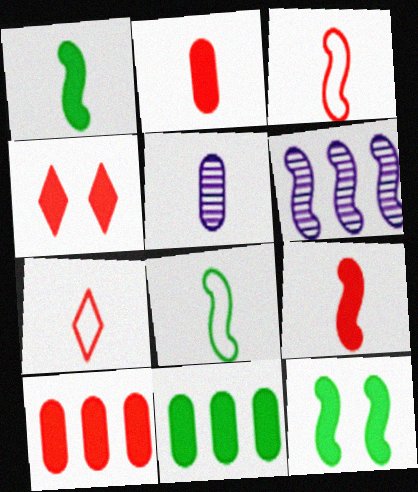[[1, 5, 7], 
[3, 6, 12], 
[4, 9, 10]]